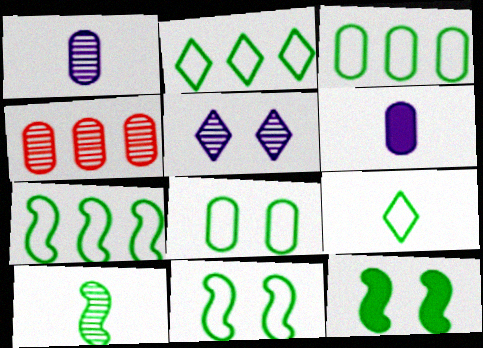[[2, 3, 7], 
[3, 9, 11], 
[4, 5, 10], 
[4, 6, 8], 
[7, 8, 9], 
[7, 10, 12]]